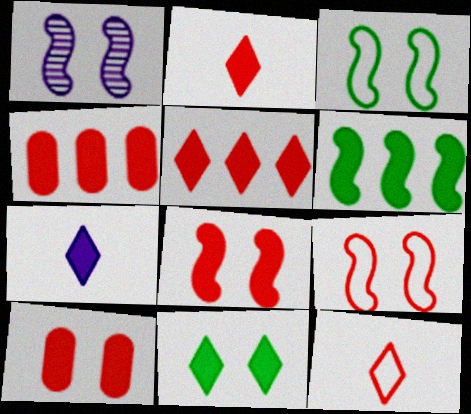[[1, 3, 8], 
[2, 4, 8], 
[5, 7, 11], 
[6, 7, 10]]